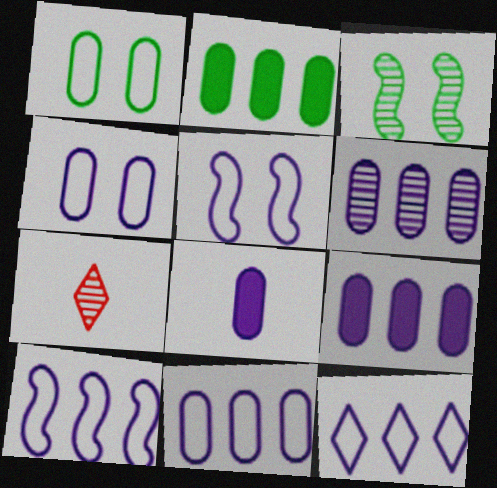[[2, 5, 7], 
[3, 6, 7], 
[4, 6, 8], 
[6, 9, 11], 
[10, 11, 12]]